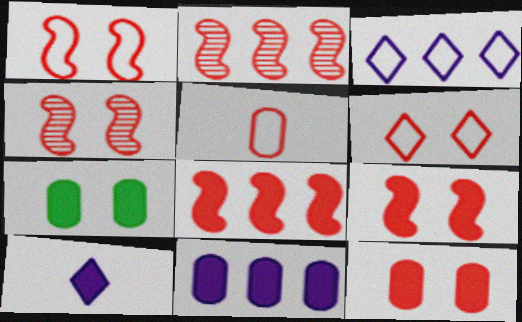[[1, 4, 9], 
[4, 6, 12], 
[7, 8, 10]]